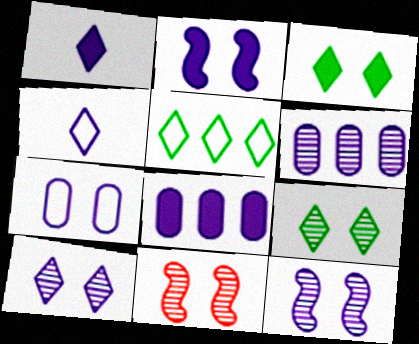[[1, 2, 8], 
[2, 4, 6], 
[2, 7, 10], 
[3, 7, 11], 
[4, 8, 12]]